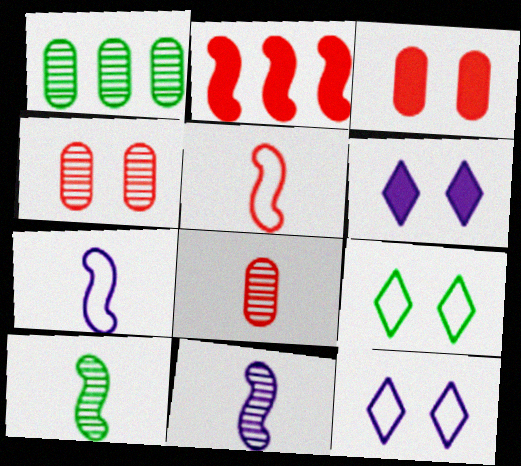[[1, 5, 6]]